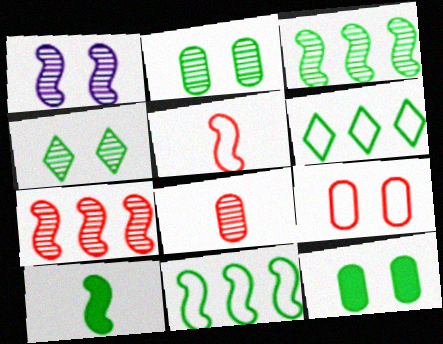[[2, 6, 10]]